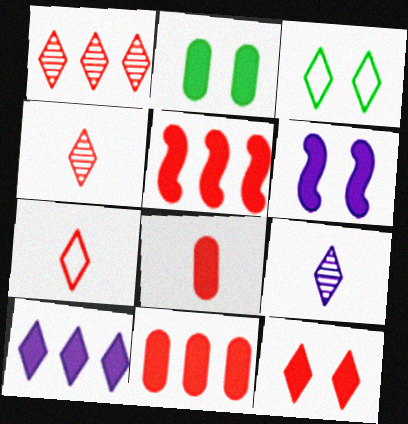[[1, 7, 12], 
[2, 6, 12], 
[3, 4, 10], 
[5, 8, 12]]